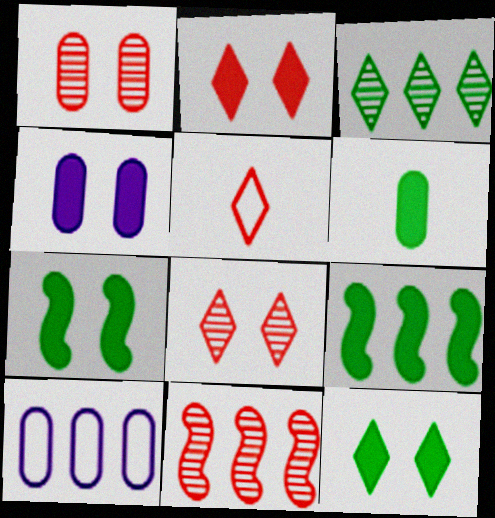[[1, 6, 10], 
[2, 4, 7], 
[6, 9, 12]]